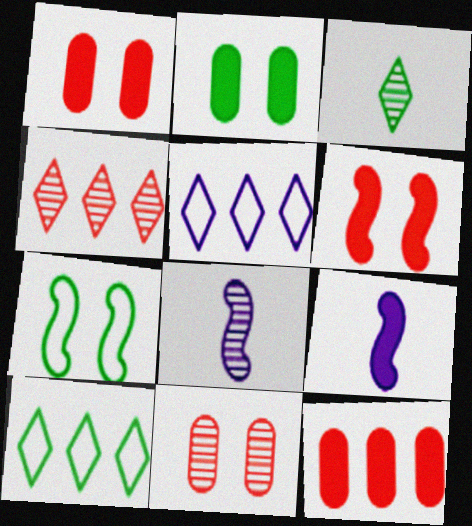[[1, 8, 10], 
[9, 10, 11]]